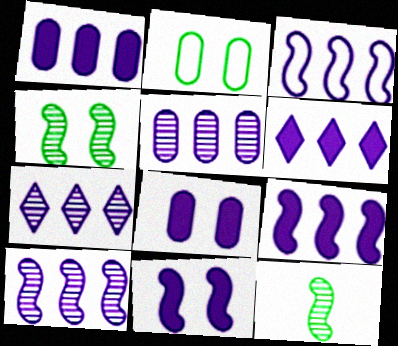[[1, 3, 7], 
[1, 6, 9], 
[3, 5, 6], 
[3, 9, 10], 
[5, 7, 10]]